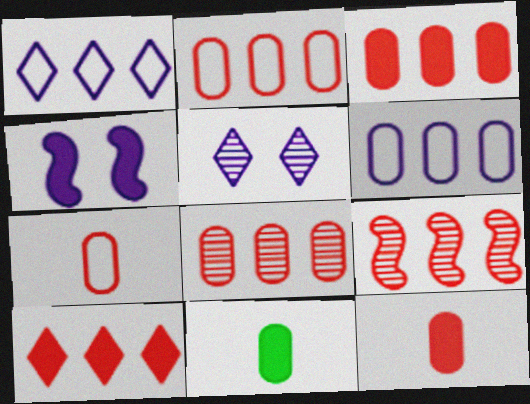[[2, 3, 8], 
[2, 9, 10], 
[4, 10, 11]]